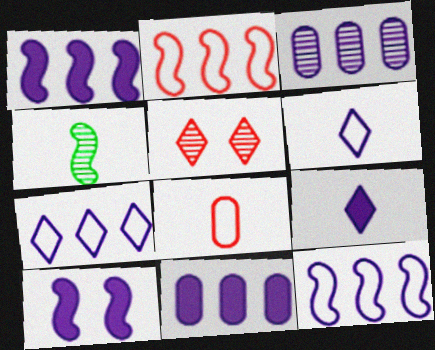[[1, 3, 7], 
[2, 4, 10], 
[3, 4, 5], 
[3, 6, 10], 
[4, 8, 9], 
[9, 10, 11]]